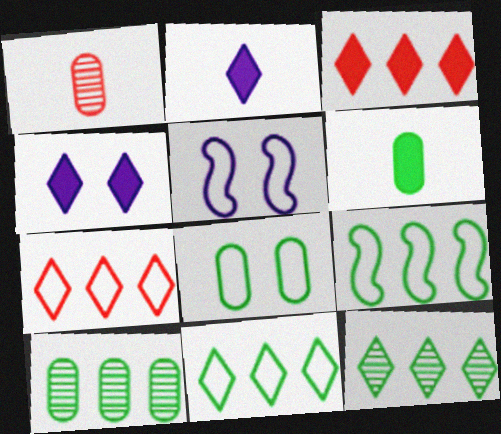[[1, 4, 9], 
[6, 8, 10]]